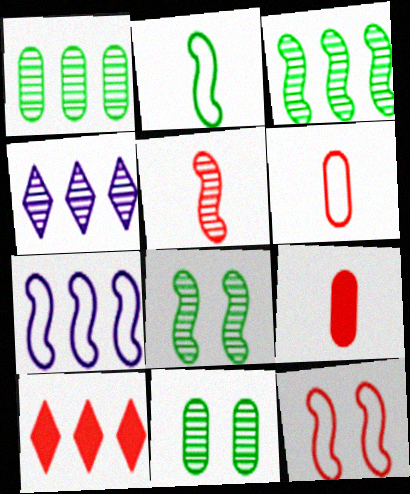[[1, 7, 10], 
[2, 7, 12], 
[4, 5, 11]]